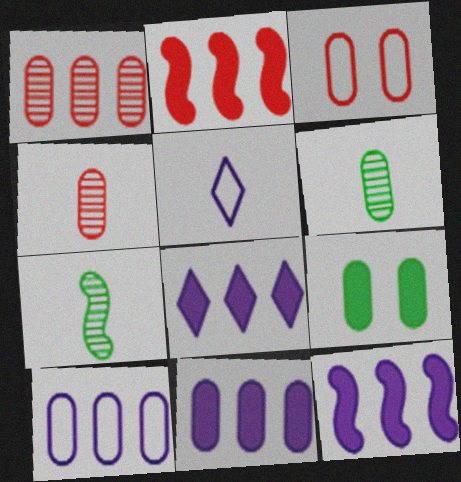[[3, 6, 11], 
[3, 7, 8], 
[4, 9, 10], 
[8, 11, 12]]